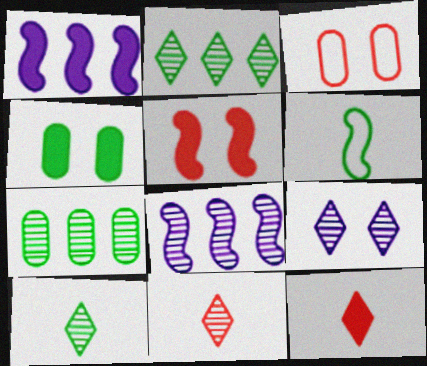[[1, 3, 10], 
[1, 4, 12], 
[2, 4, 6], 
[2, 9, 11], 
[5, 6, 8]]